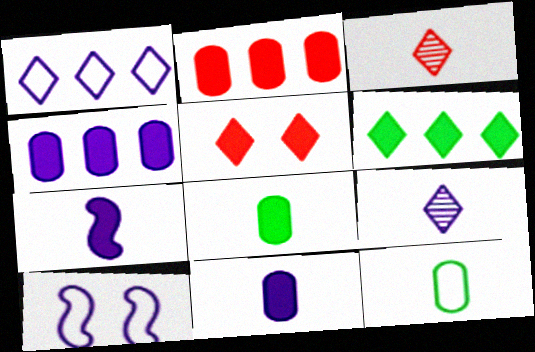[[3, 7, 12], 
[4, 9, 10]]